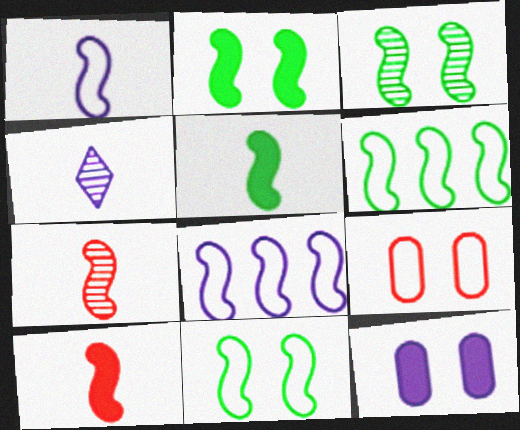[[1, 5, 7], 
[2, 3, 11], 
[2, 7, 8], 
[3, 5, 6], 
[3, 8, 10], 
[4, 8, 12]]